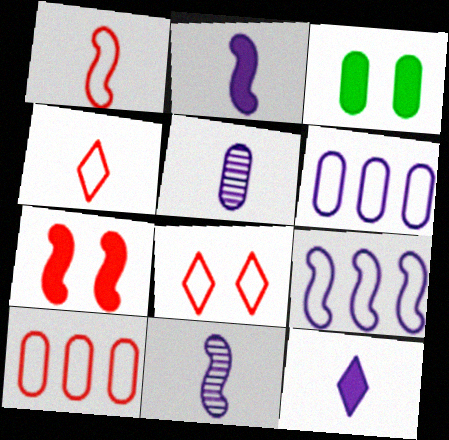[[1, 8, 10], 
[3, 5, 10]]